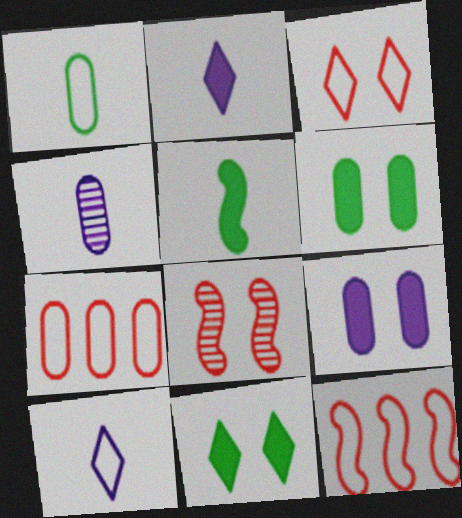[[4, 6, 7], 
[4, 11, 12]]